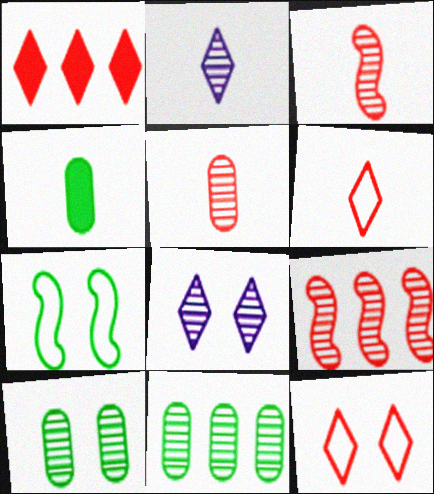[[2, 9, 10], 
[3, 8, 11]]